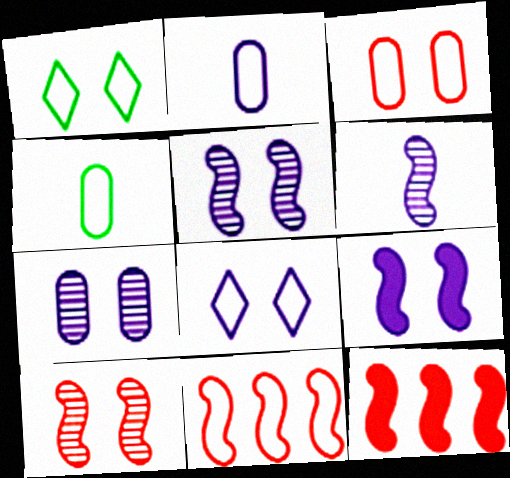[[1, 2, 11], 
[4, 8, 11], 
[7, 8, 9]]